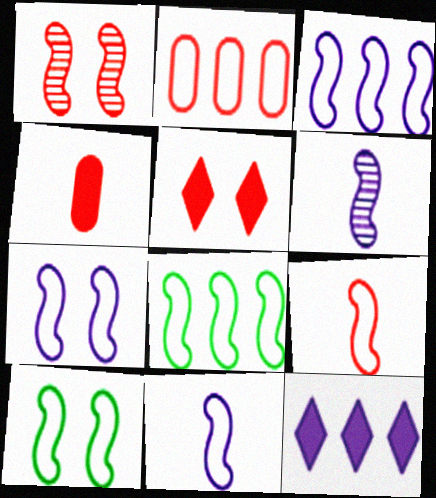[[3, 7, 11], 
[3, 9, 10], 
[7, 8, 9]]